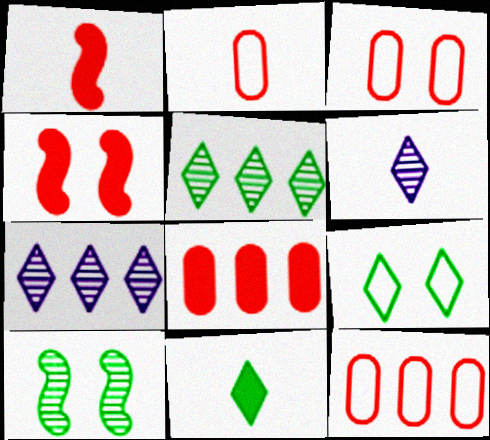[[2, 3, 12], 
[5, 9, 11]]